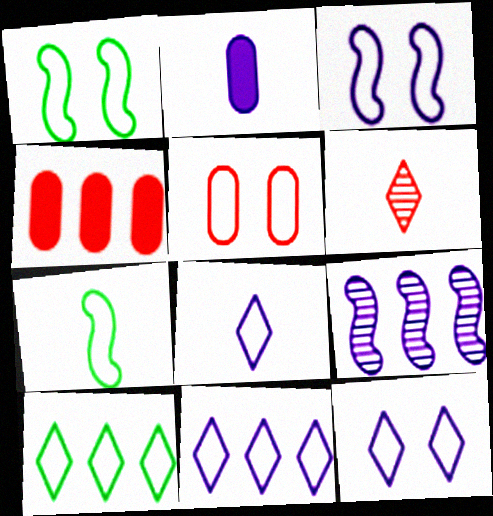[[1, 5, 12], 
[2, 6, 7], 
[2, 9, 12], 
[4, 9, 10], 
[5, 7, 11], 
[8, 11, 12]]